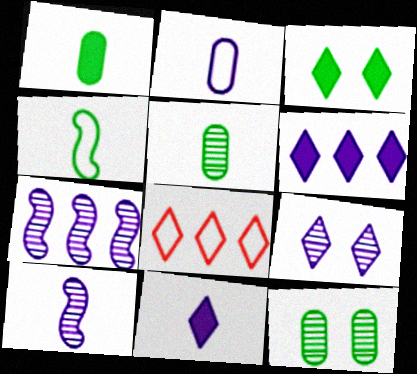[[2, 10, 11]]